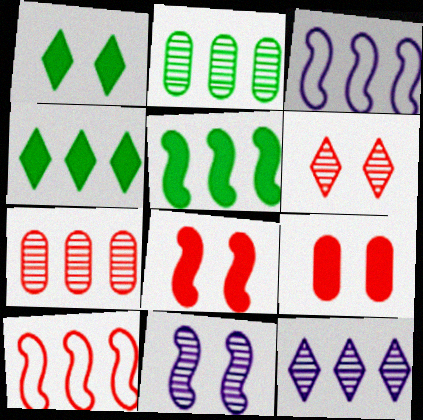[[3, 4, 7]]